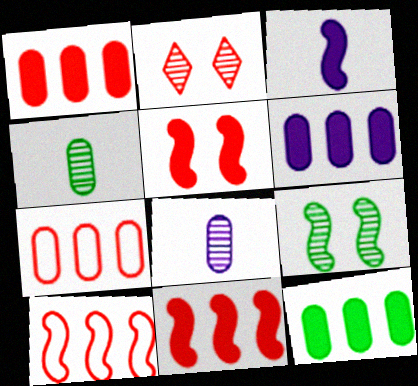[[1, 6, 12], 
[3, 9, 10]]